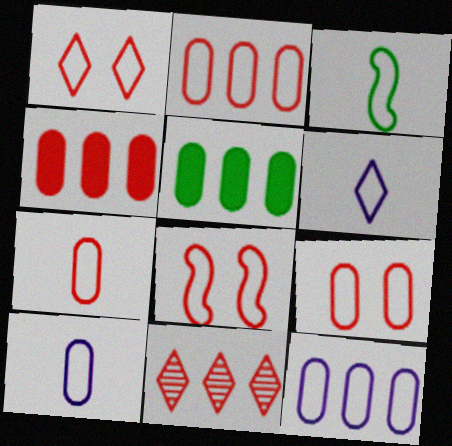[[1, 3, 12], 
[1, 8, 9], 
[2, 7, 9], 
[3, 6, 7]]